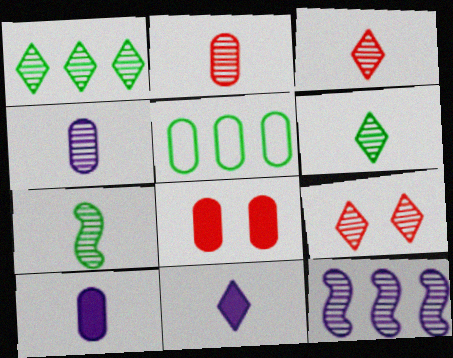[[3, 4, 7], 
[4, 5, 8]]